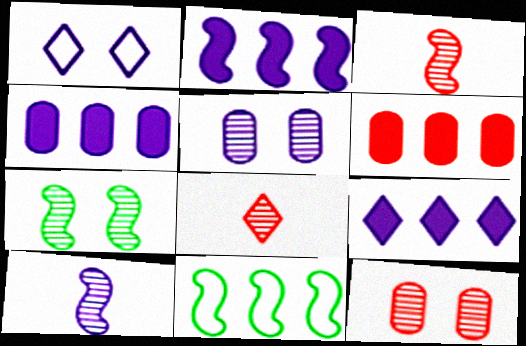[[1, 4, 10], 
[2, 4, 9]]